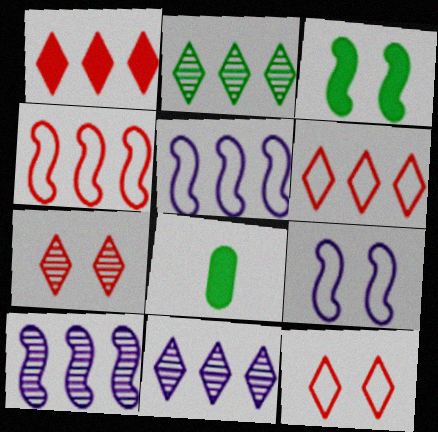[[5, 7, 8], 
[8, 10, 12]]